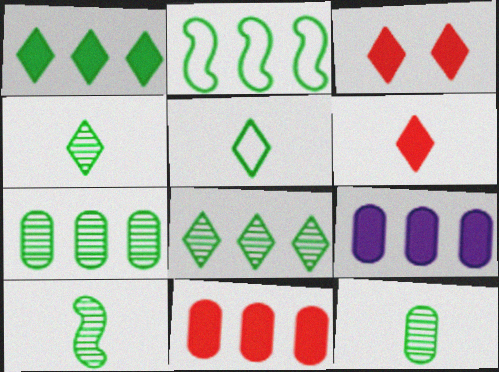[[1, 2, 7], 
[4, 10, 12]]